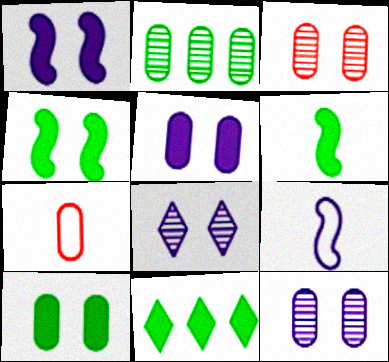[[2, 5, 7], 
[3, 9, 11], 
[6, 10, 11]]